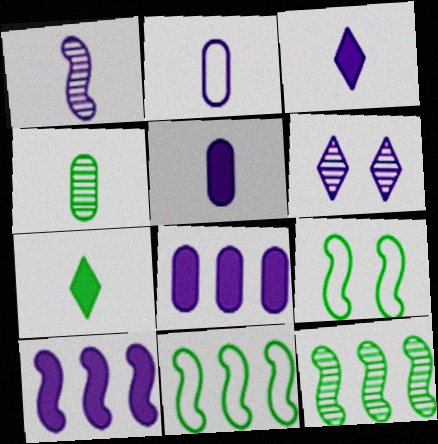[[1, 2, 3], 
[2, 6, 10]]